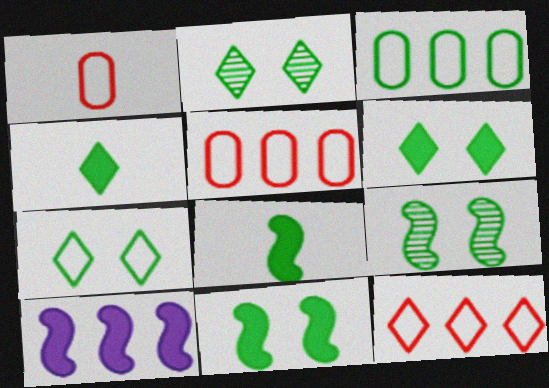[[1, 2, 10], 
[2, 3, 8], 
[2, 6, 7], 
[3, 4, 9]]